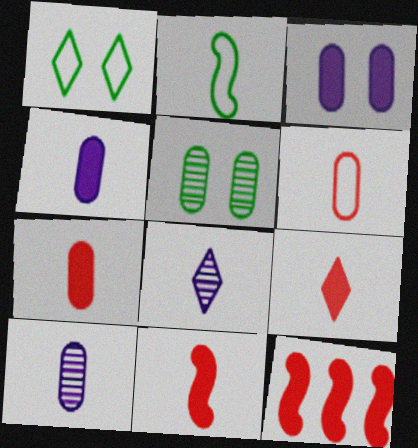[[1, 10, 12], 
[2, 7, 8], 
[2, 9, 10], 
[7, 9, 11]]